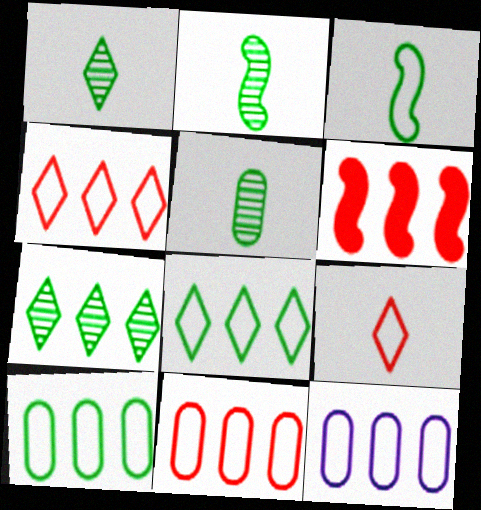[[1, 2, 5], 
[6, 7, 12], 
[10, 11, 12]]